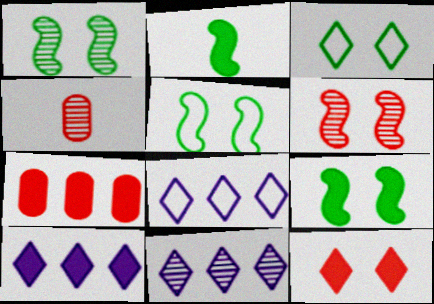[[1, 4, 11], 
[1, 5, 9], 
[4, 5, 10], 
[4, 8, 9], 
[8, 10, 11]]